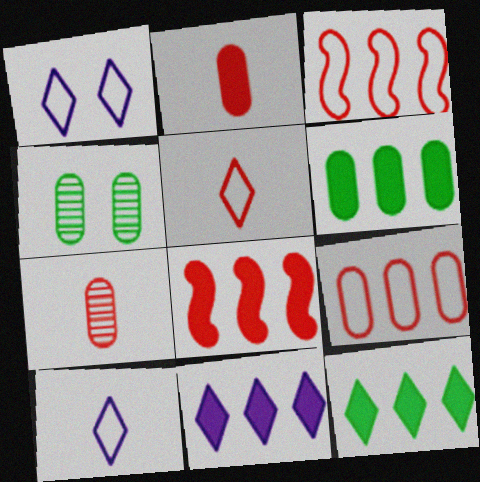[[4, 8, 10], 
[6, 8, 11]]